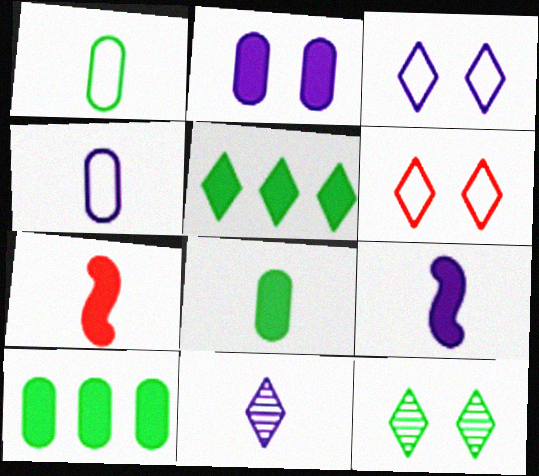[[1, 7, 11], 
[2, 5, 7], 
[4, 9, 11], 
[5, 6, 11]]